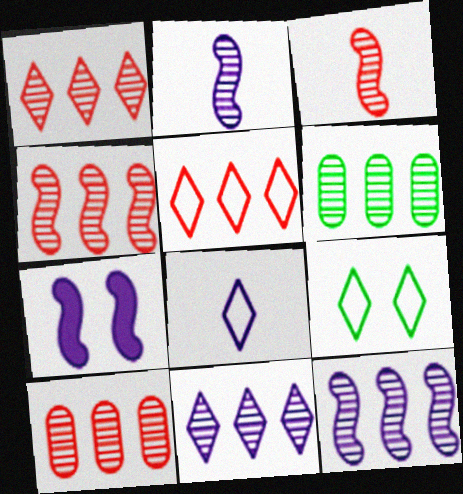[[1, 4, 10], 
[1, 6, 12], 
[4, 6, 11], 
[5, 8, 9]]